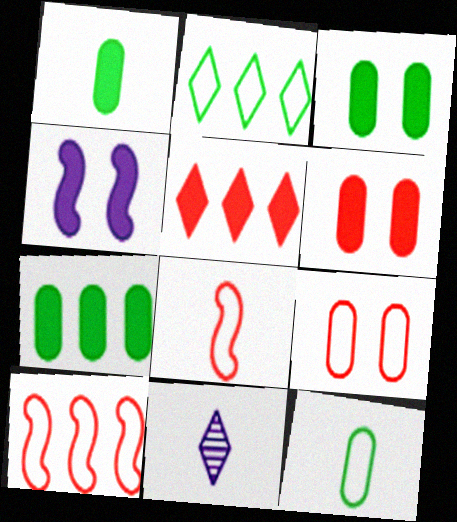[[1, 3, 7], 
[1, 4, 5], 
[1, 8, 11], 
[3, 10, 11]]